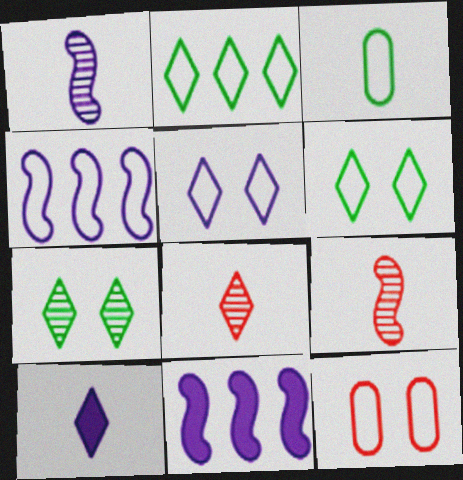[[3, 9, 10]]